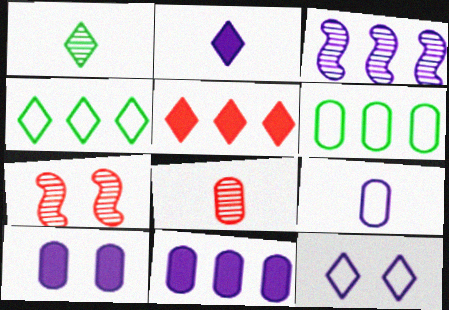[[1, 5, 12], 
[2, 6, 7], 
[3, 5, 6], 
[6, 8, 10]]